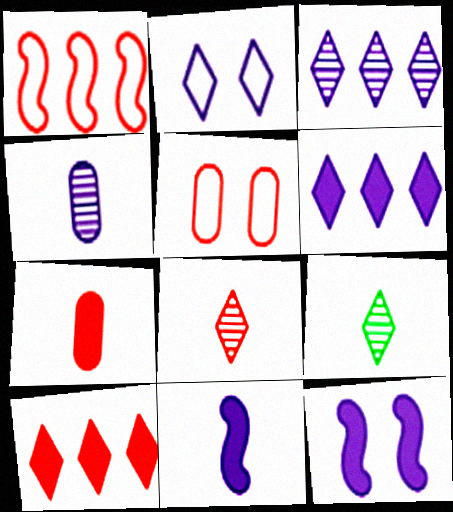[[2, 9, 10]]